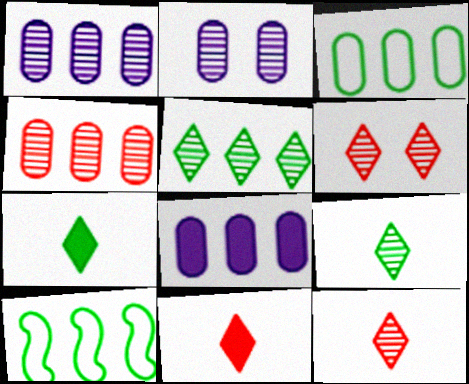[[2, 10, 11], 
[3, 4, 8]]